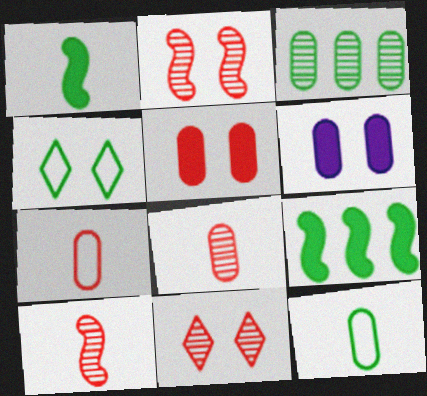[[1, 3, 4], 
[2, 4, 6], 
[3, 6, 7]]